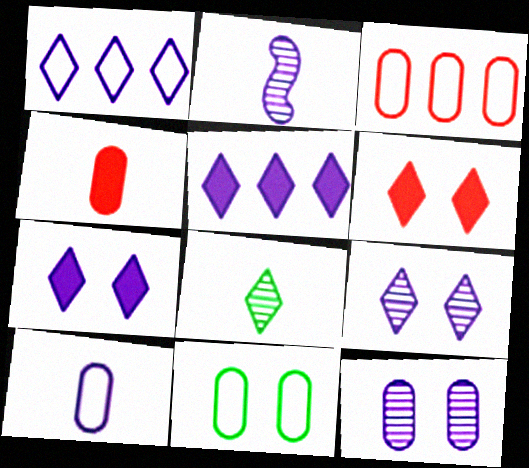[[1, 6, 8], 
[3, 10, 11]]